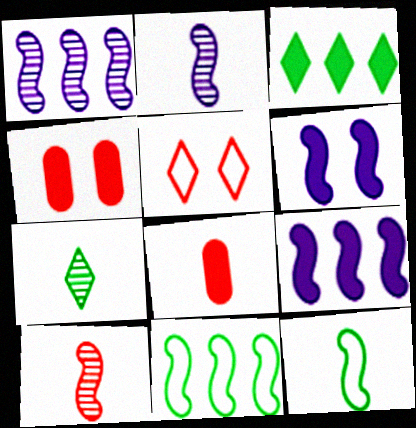[[3, 6, 8], 
[6, 10, 11]]